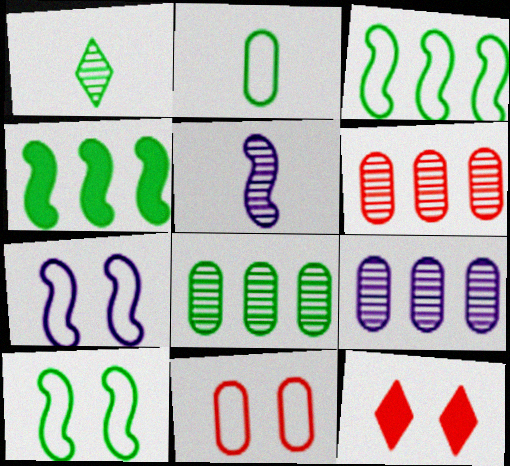[[6, 8, 9]]